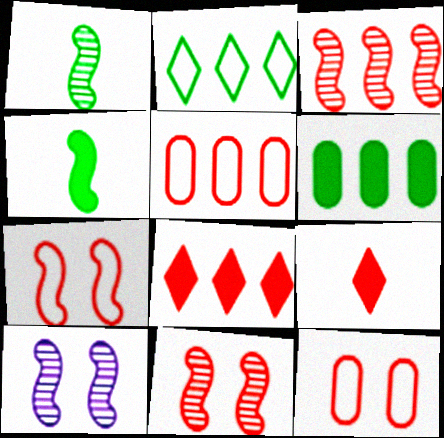[[1, 3, 10], 
[3, 5, 8], 
[3, 9, 12], 
[5, 9, 11]]